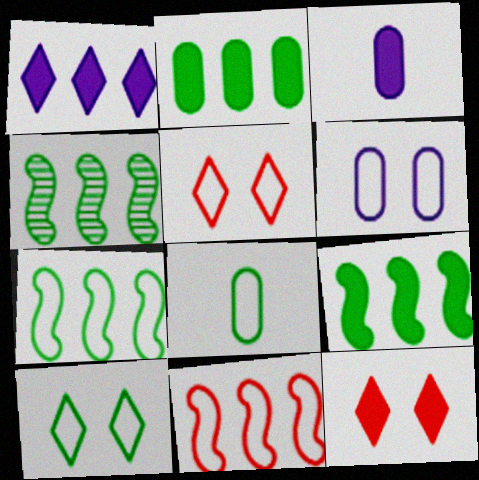[[3, 4, 5], 
[3, 9, 12], 
[4, 7, 9], 
[7, 8, 10]]